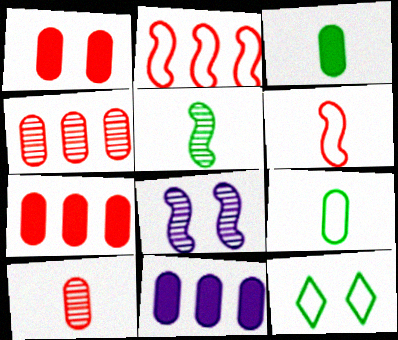[[1, 3, 11], 
[1, 8, 12]]